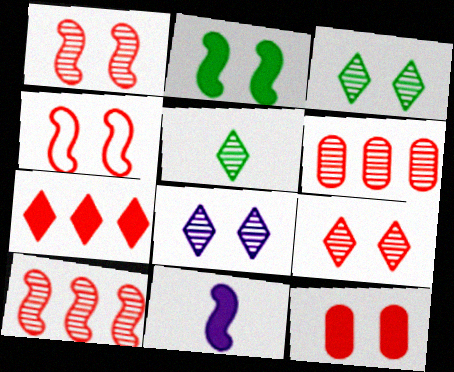[[3, 8, 9], 
[4, 9, 12]]